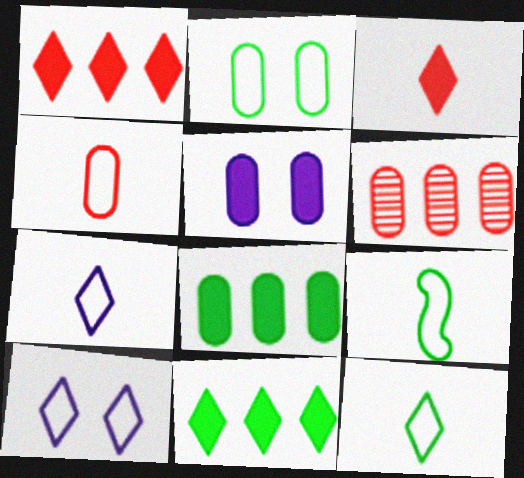[[4, 7, 9]]